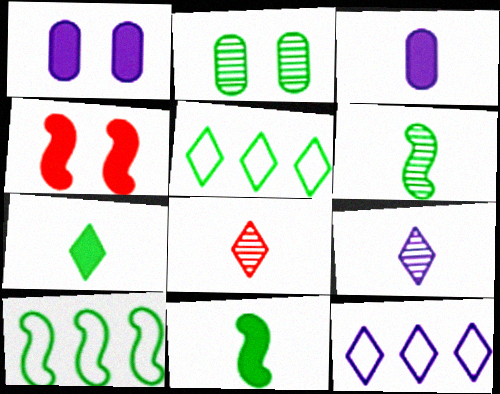[[1, 8, 10], 
[2, 5, 11], 
[2, 7, 10]]